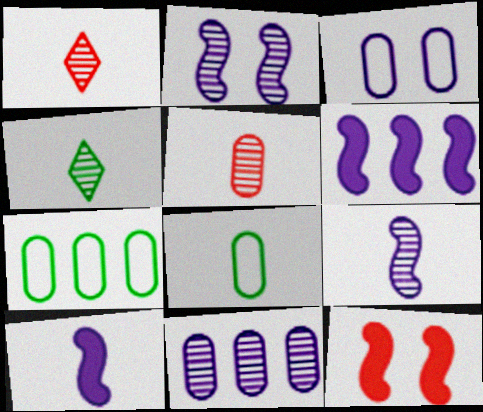[[1, 8, 10], 
[4, 5, 9]]